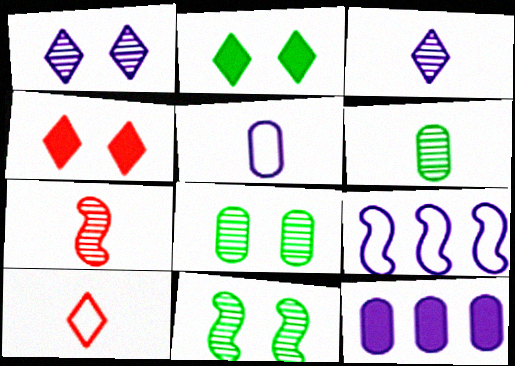[[3, 6, 7], 
[4, 6, 9], 
[10, 11, 12]]